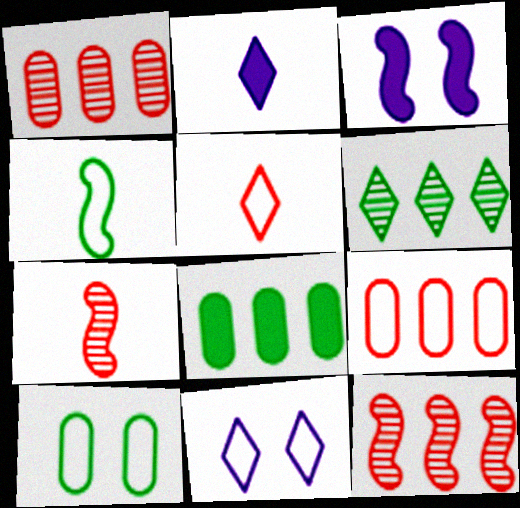[[2, 10, 12], 
[3, 4, 12], 
[4, 9, 11], 
[7, 8, 11]]